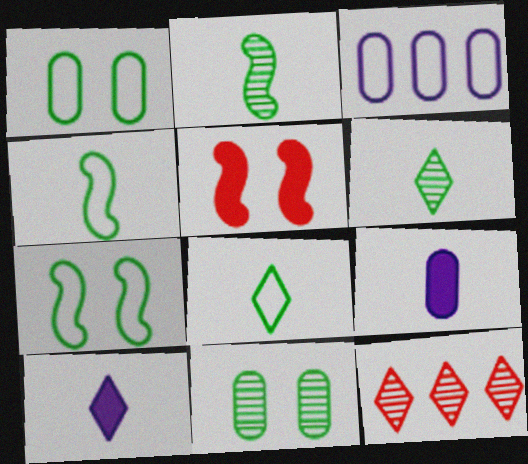[[3, 5, 6], 
[7, 9, 12]]